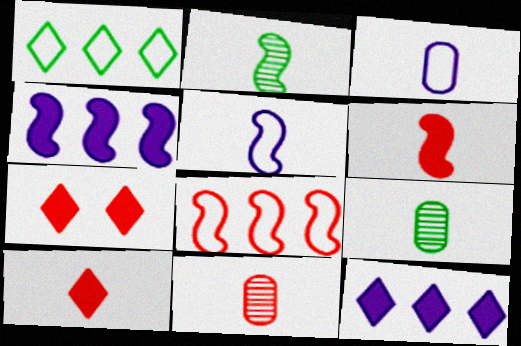[[2, 3, 10], 
[2, 5, 6], 
[5, 9, 10], 
[7, 8, 11]]